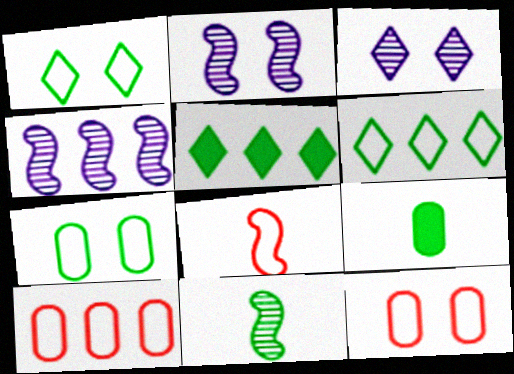[[4, 5, 10], 
[5, 7, 11]]